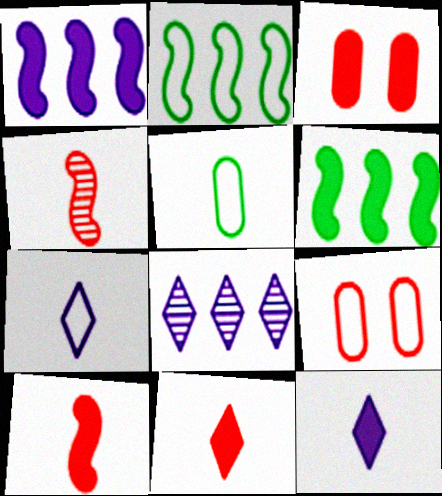[[2, 7, 9], 
[3, 6, 12], 
[4, 5, 12]]